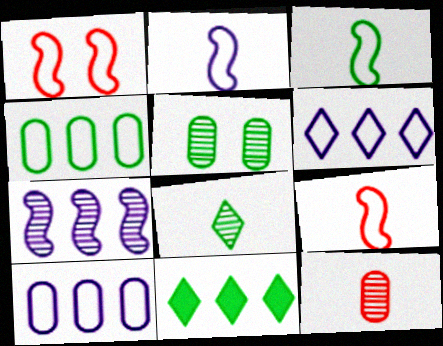[[2, 3, 9], 
[3, 5, 11]]